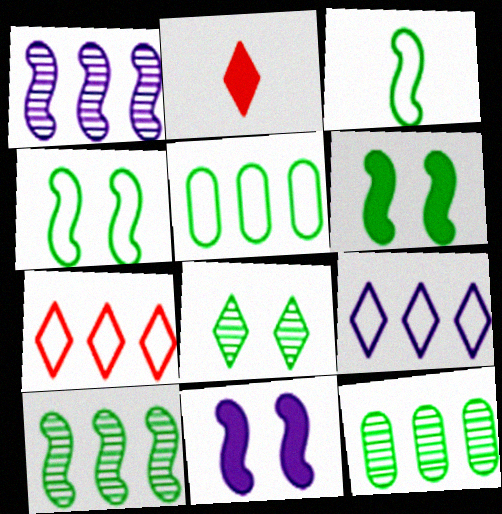[[2, 8, 9], 
[3, 6, 10]]